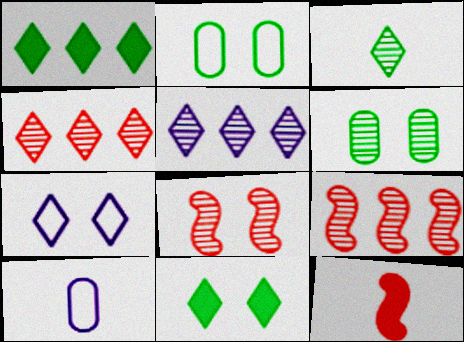[[1, 8, 10], 
[2, 5, 12], 
[3, 10, 12], 
[9, 10, 11]]